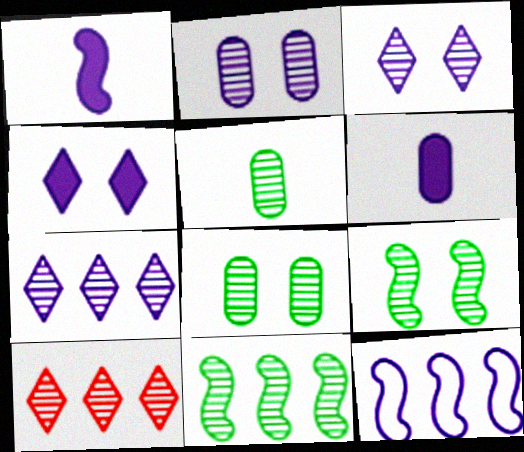[[3, 6, 12]]